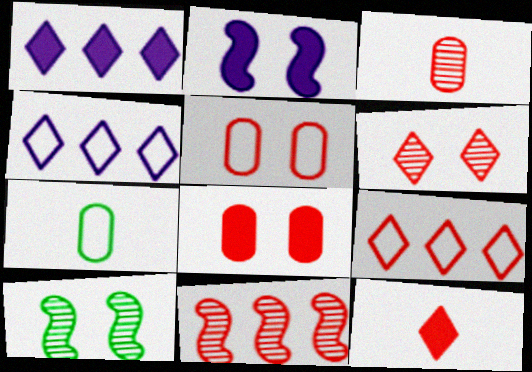[[3, 6, 11], 
[5, 11, 12], 
[6, 9, 12]]